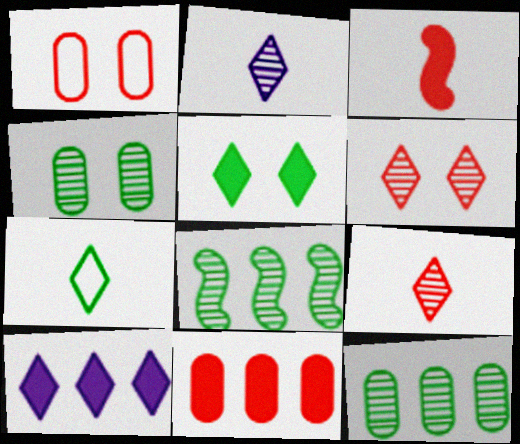[[6, 7, 10]]